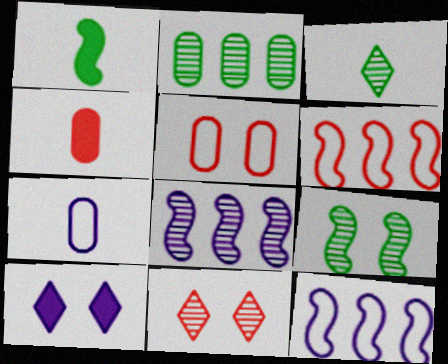[[2, 3, 9], 
[4, 6, 11], 
[5, 9, 10], 
[7, 8, 10]]